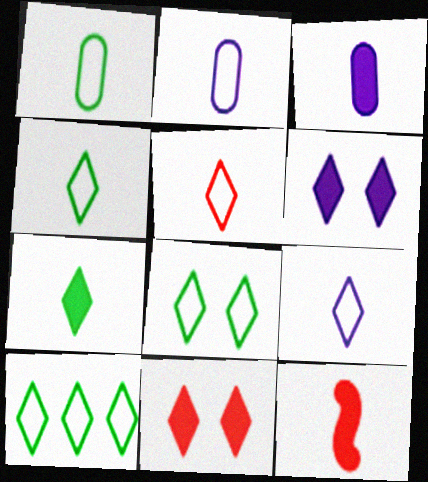[[3, 7, 12], 
[4, 5, 9], 
[4, 8, 10]]